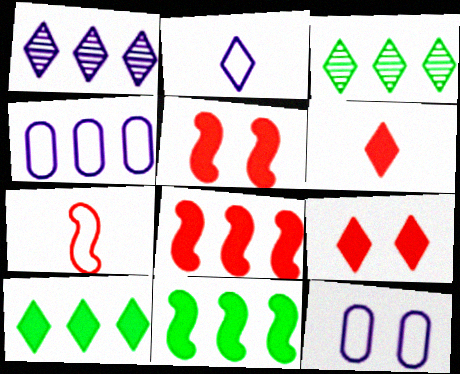[[2, 3, 9], 
[3, 4, 8]]